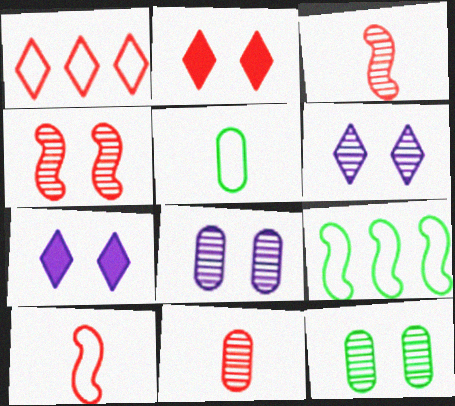[[4, 6, 12], 
[7, 9, 11]]